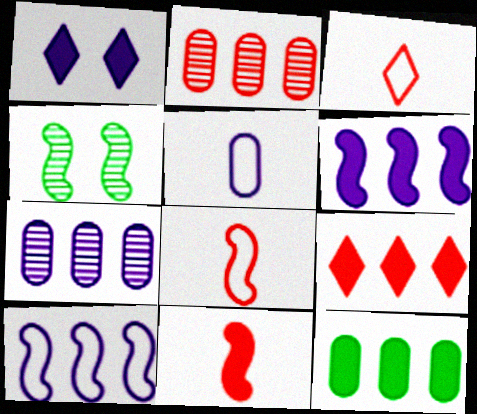[[1, 11, 12], 
[4, 5, 9], 
[4, 6, 8], 
[4, 10, 11], 
[6, 9, 12]]